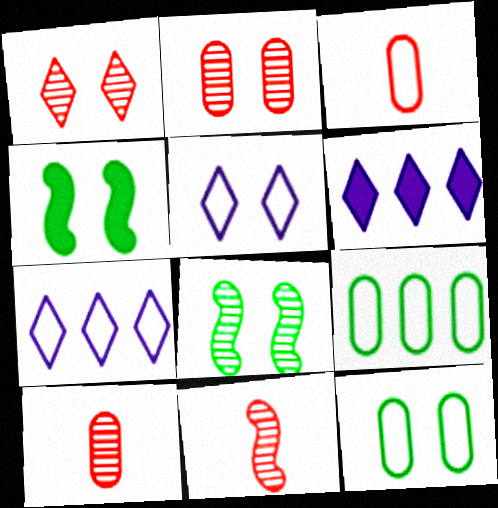[[2, 4, 5], 
[3, 6, 8], 
[4, 7, 10], 
[6, 11, 12]]